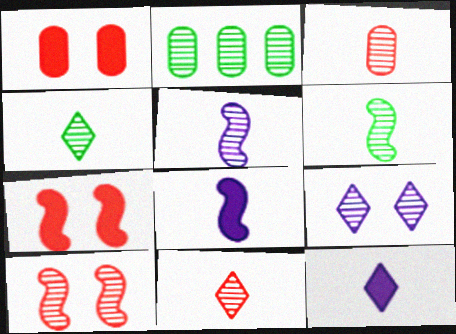[[3, 4, 5]]